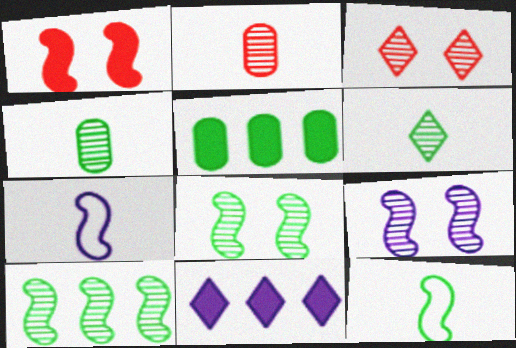[[1, 7, 10], 
[3, 5, 7]]